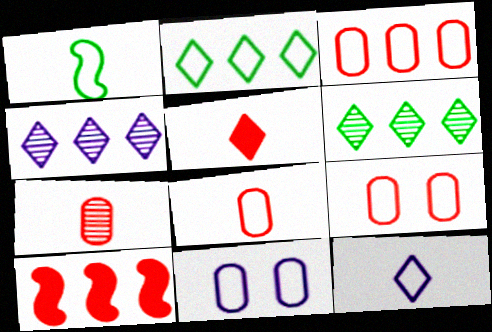[[1, 8, 12], 
[3, 8, 9]]